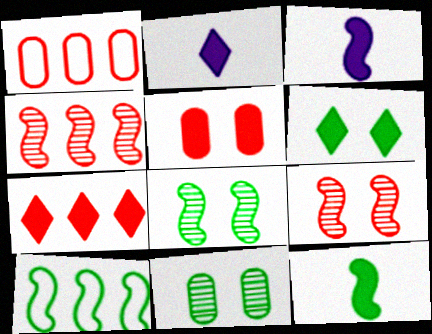[[1, 2, 8], 
[1, 4, 7], 
[2, 6, 7], 
[3, 9, 10], 
[8, 10, 12]]